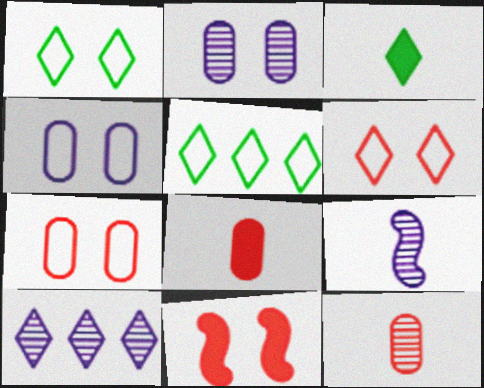[[1, 2, 11], 
[2, 9, 10], 
[3, 6, 10]]